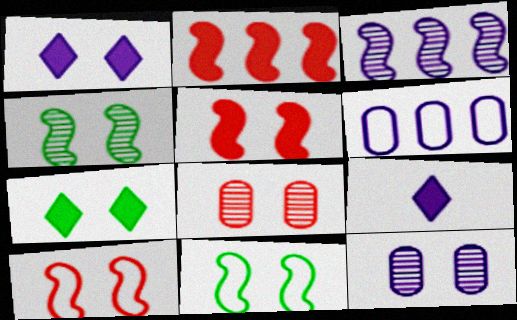[[1, 8, 11], 
[7, 10, 12]]